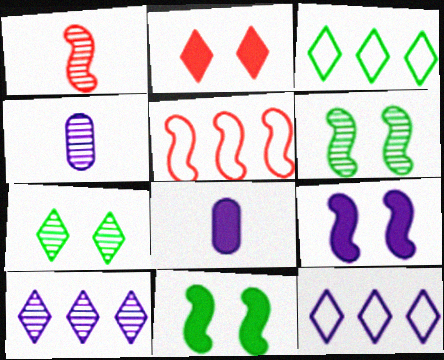[[4, 9, 12], 
[5, 7, 8]]